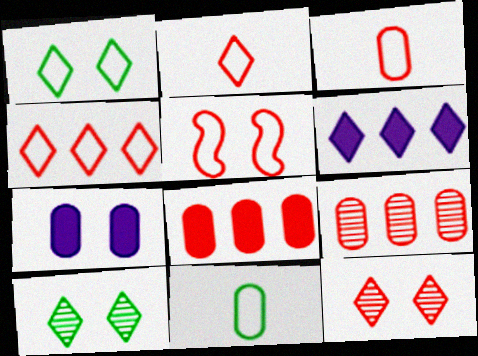[[2, 6, 10], 
[3, 4, 5], 
[5, 7, 10], 
[7, 9, 11]]